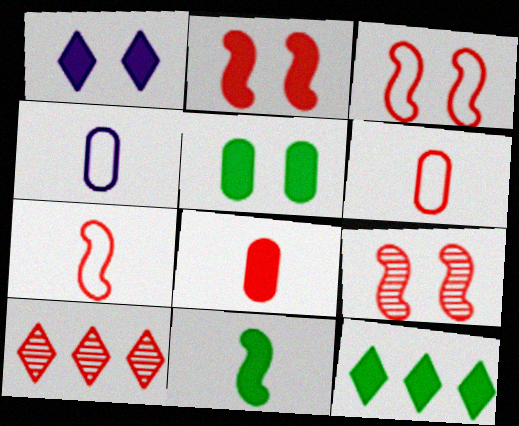[[1, 2, 5], 
[2, 3, 9], 
[2, 6, 10], 
[3, 8, 10], 
[4, 9, 12], 
[5, 11, 12]]